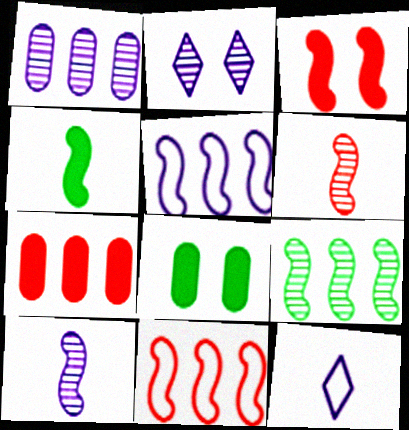[[1, 2, 10], 
[3, 6, 11]]